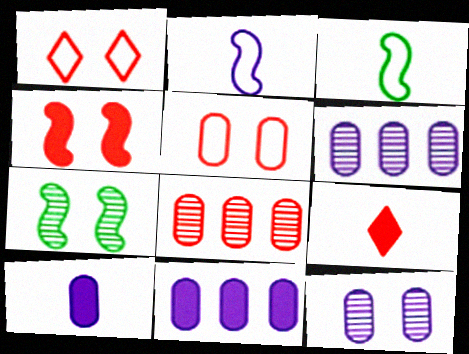[]